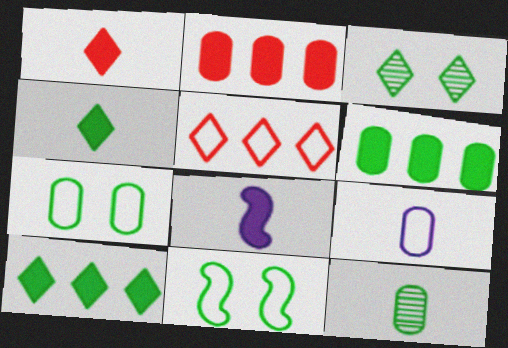[[5, 9, 11], 
[6, 7, 12], 
[10, 11, 12]]